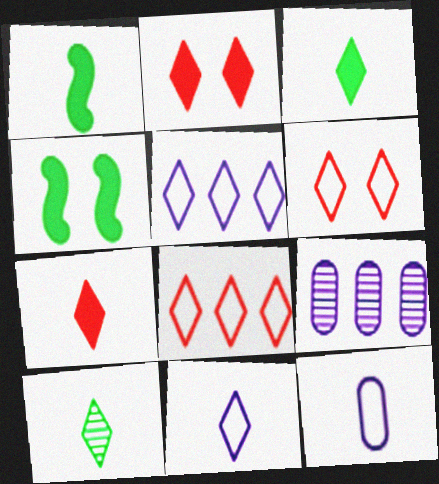[[1, 6, 9], 
[2, 5, 10], 
[7, 10, 11]]